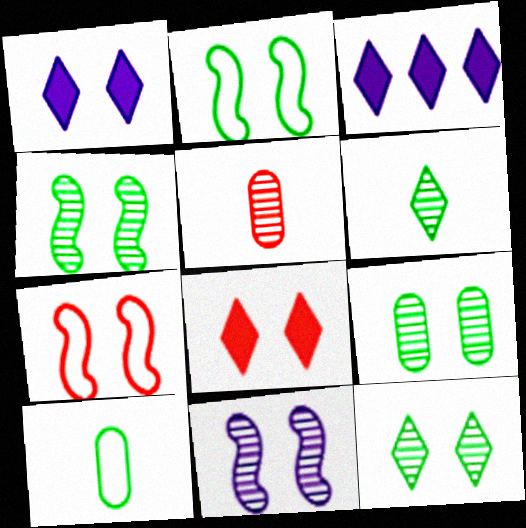[[1, 7, 9], 
[2, 3, 5], 
[4, 9, 12]]